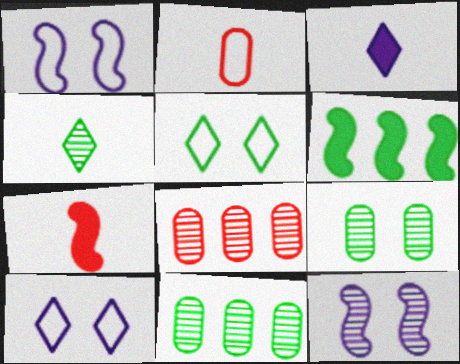[[4, 8, 12], 
[7, 10, 11]]